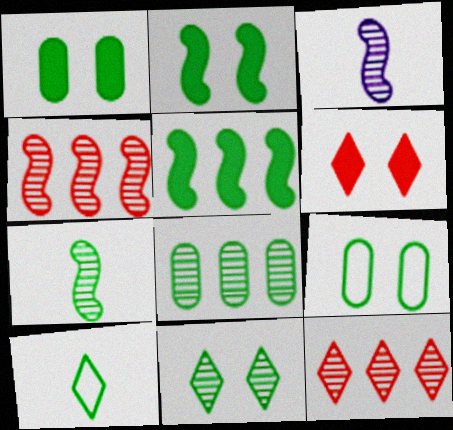[[2, 8, 10], 
[2, 9, 11], 
[7, 8, 11]]